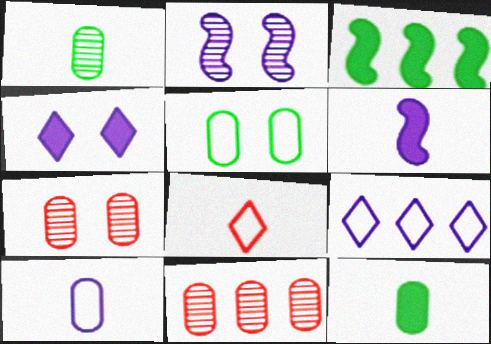[[1, 6, 8], 
[3, 9, 11]]